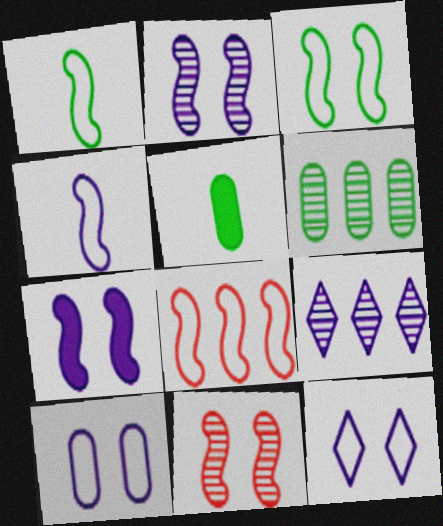[[3, 4, 8], 
[3, 7, 11]]